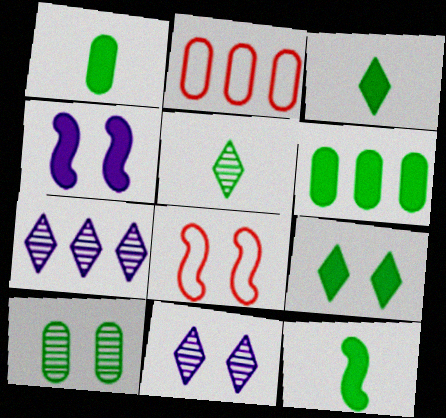[[1, 3, 12], 
[1, 7, 8], 
[2, 4, 5], 
[2, 11, 12], 
[6, 9, 12]]